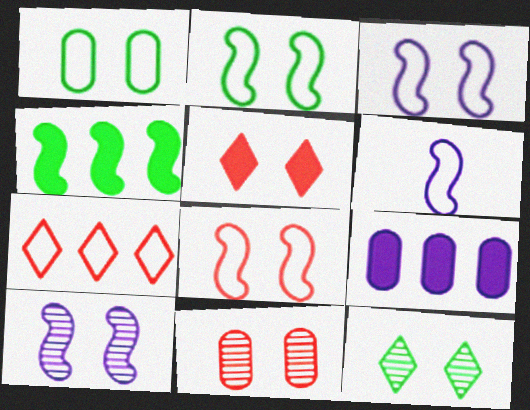[[1, 5, 10], 
[1, 6, 7], 
[2, 3, 8], 
[5, 8, 11], 
[10, 11, 12]]